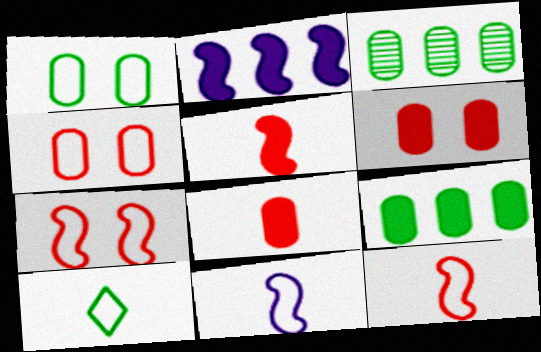[]